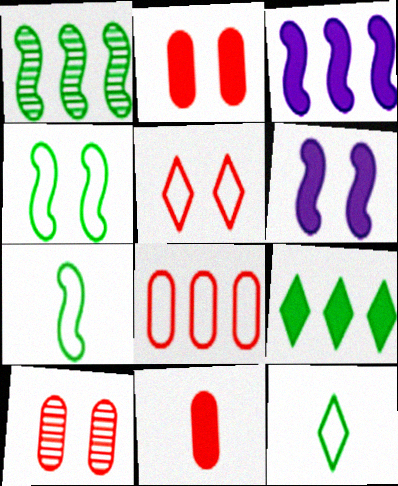[[3, 10, 12], 
[6, 9, 11], 
[8, 10, 11]]